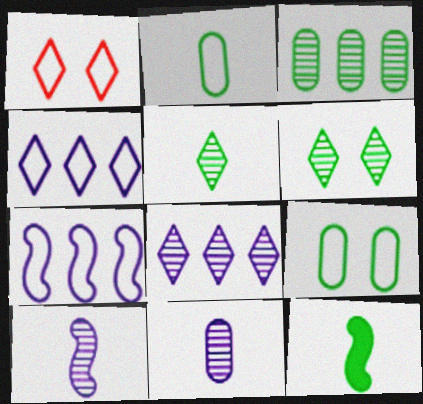[[1, 2, 7], 
[2, 5, 12]]